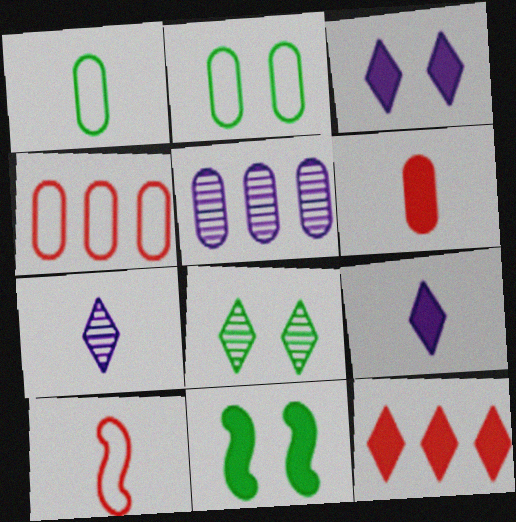[[2, 5, 6], 
[2, 8, 11], 
[4, 7, 11]]